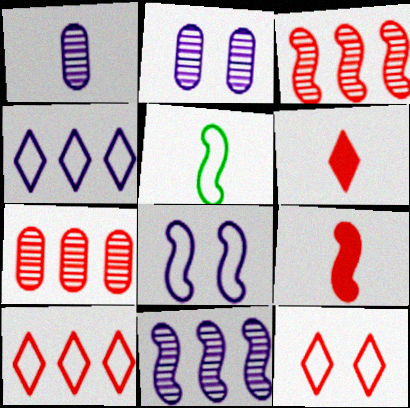[[1, 5, 6], 
[7, 9, 12]]